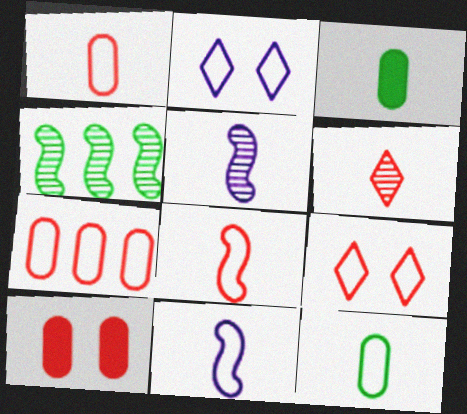[[3, 6, 11], 
[7, 8, 9]]